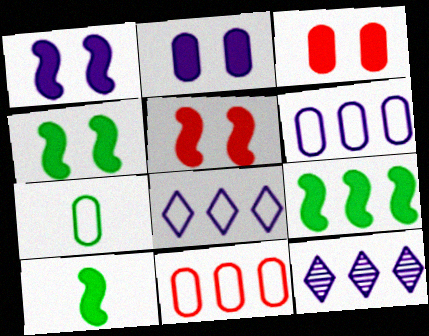[[1, 4, 5], 
[4, 9, 10], 
[5, 7, 12], 
[9, 11, 12]]